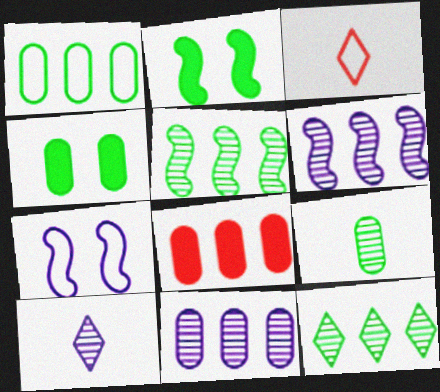[[1, 3, 7], 
[1, 4, 9], 
[1, 8, 11], 
[2, 3, 11], 
[3, 4, 6]]